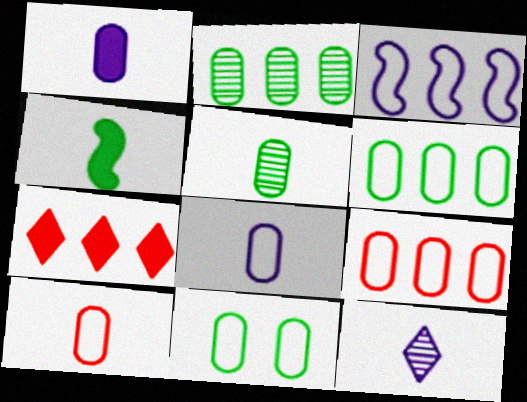[[1, 5, 10], 
[2, 3, 7], 
[4, 10, 12], 
[8, 9, 11]]